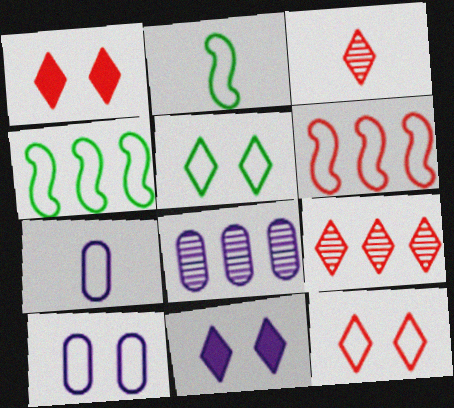[[1, 2, 8], 
[4, 7, 12], 
[5, 6, 7]]